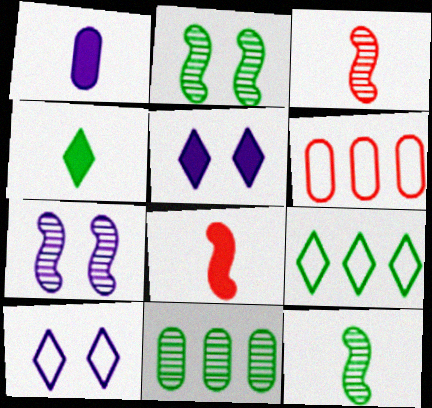[[1, 4, 8], 
[4, 6, 7], 
[5, 6, 12], 
[8, 10, 11]]